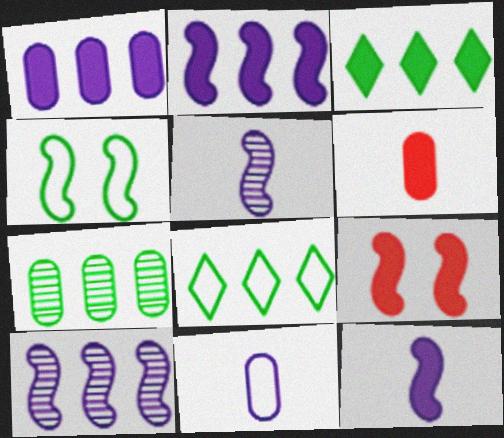[]